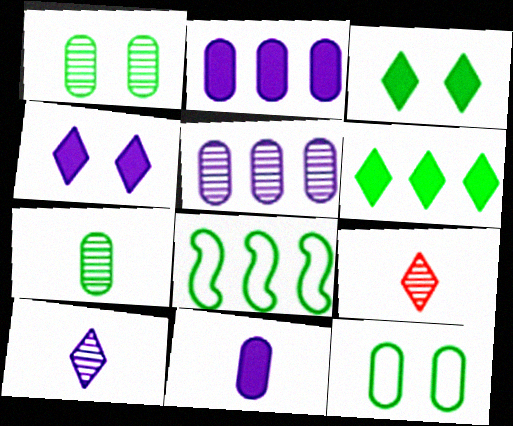[[3, 7, 8]]